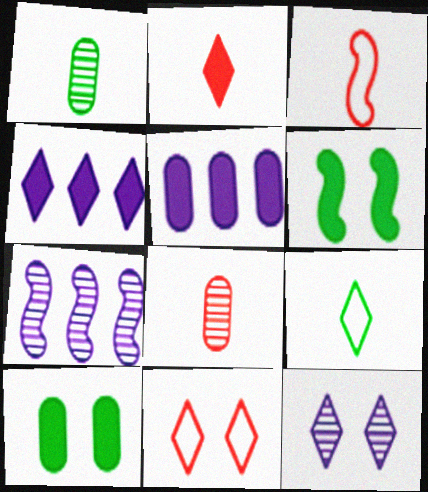[[2, 3, 8], 
[2, 5, 6], 
[3, 6, 7]]